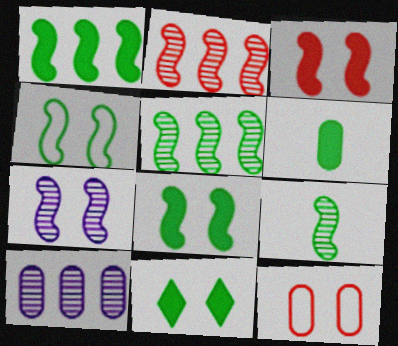[[1, 4, 9], 
[1, 6, 11], 
[2, 7, 9], 
[3, 4, 7], 
[6, 10, 12], 
[7, 11, 12]]